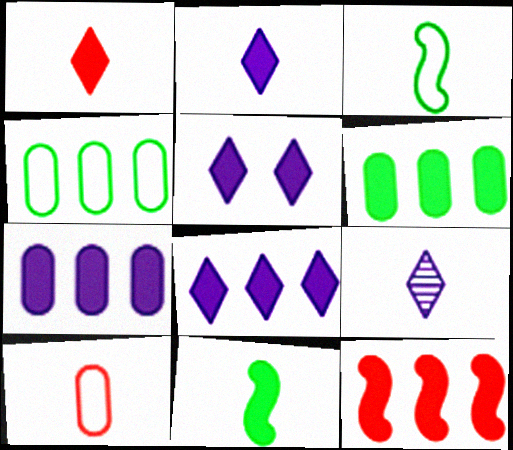[[2, 5, 8], 
[6, 8, 12], 
[9, 10, 11]]